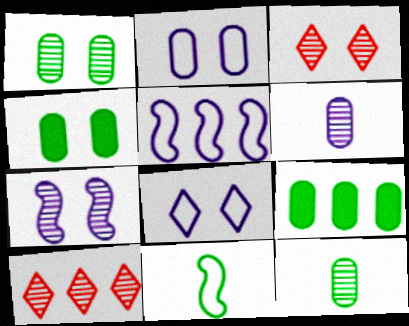[[1, 3, 7], 
[5, 9, 10], 
[7, 10, 12]]